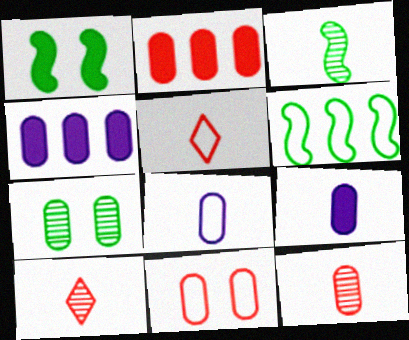[[1, 3, 6], 
[2, 7, 8], 
[2, 11, 12], 
[3, 5, 9]]